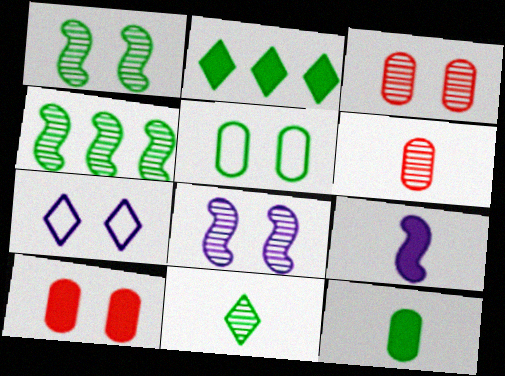[[1, 7, 10], 
[2, 9, 10]]